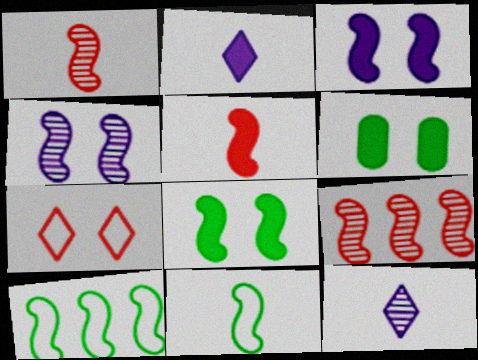[[1, 3, 10], 
[3, 9, 11], 
[4, 5, 10], 
[4, 6, 7]]